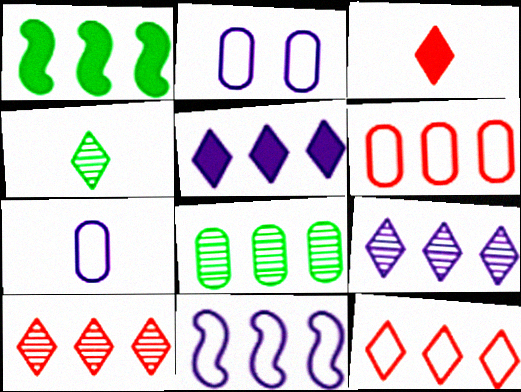[[1, 6, 9]]